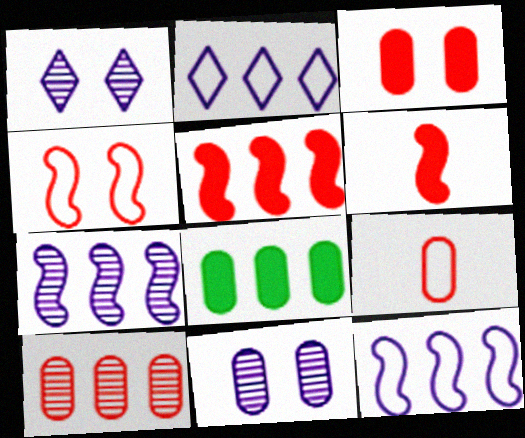[[3, 9, 10], 
[8, 9, 11]]